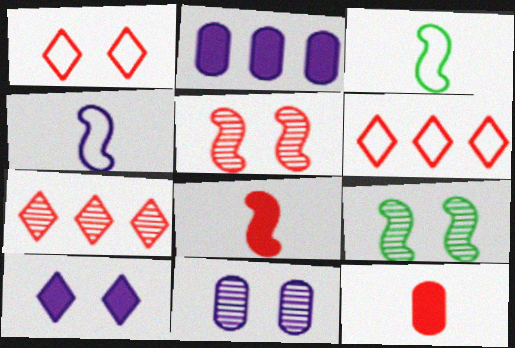[[5, 6, 12]]